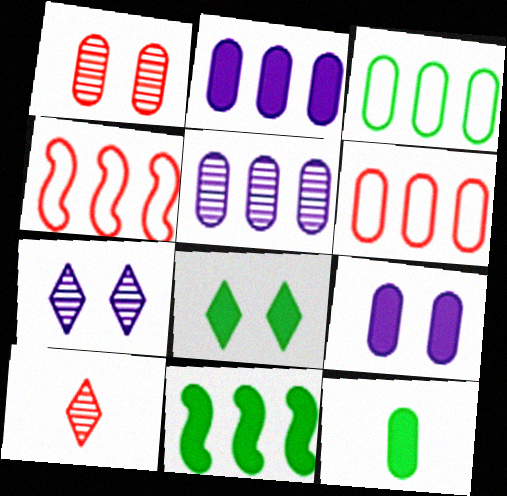[[4, 7, 12], 
[8, 11, 12]]